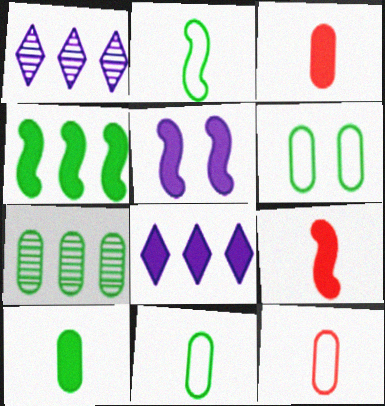[[1, 6, 9], 
[4, 5, 9], 
[6, 7, 10]]